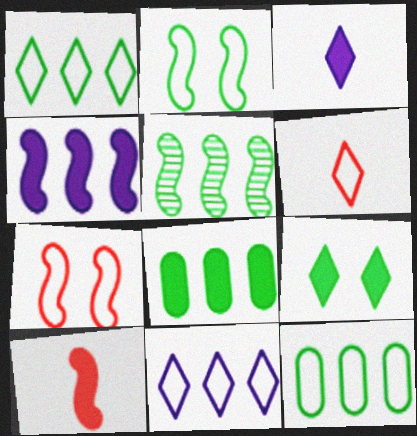[[1, 5, 8]]